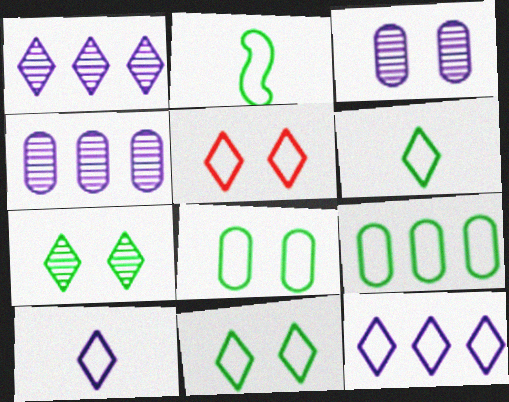[[2, 9, 11], 
[5, 6, 12]]